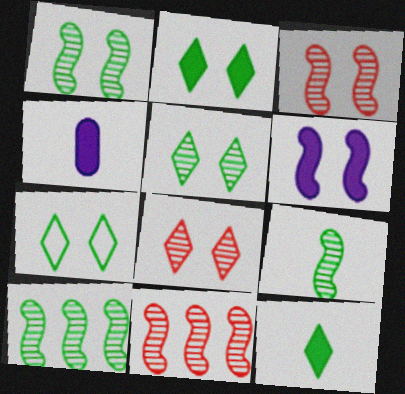[[1, 9, 10], 
[2, 5, 7], 
[4, 7, 11]]